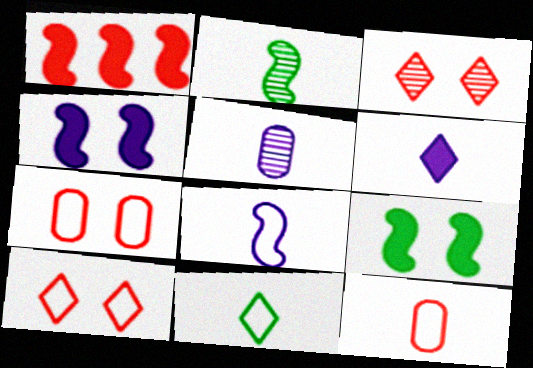[[1, 3, 12], 
[2, 6, 12], 
[5, 6, 8], 
[8, 11, 12]]